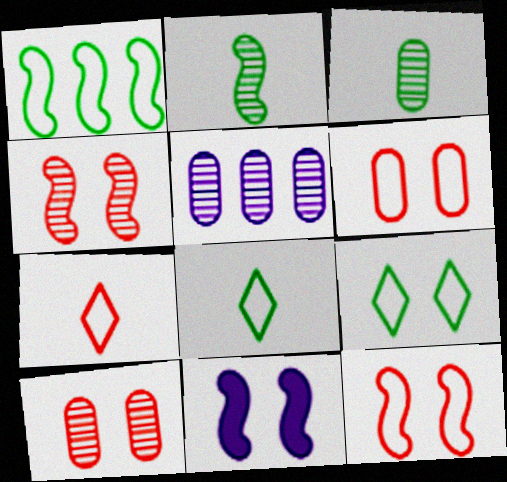[[3, 5, 10], 
[9, 10, 11]]